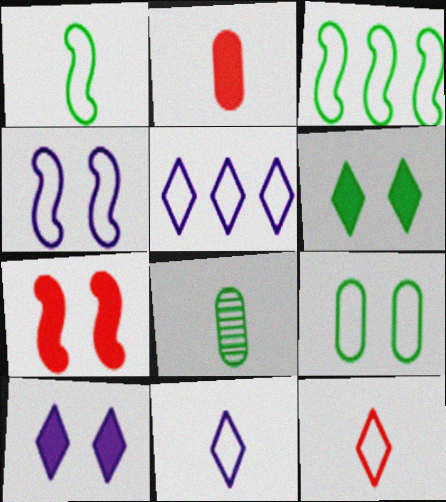[[3, 6, 8], 
[5, 7, 8]]